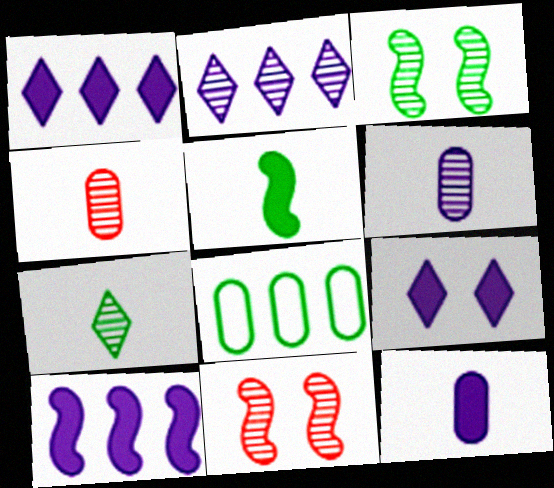[[2, 3, 4], 
[9, 10, 12]]